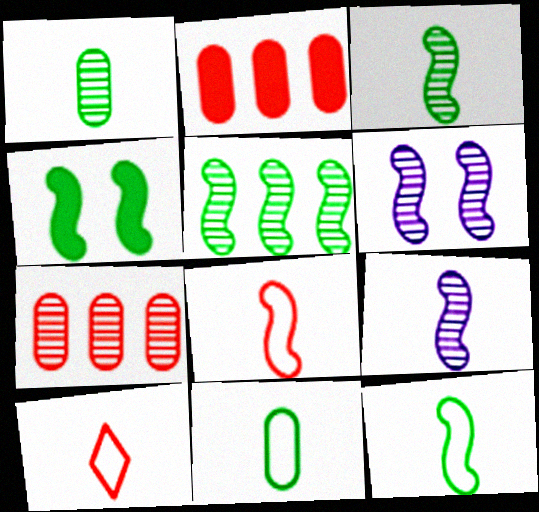[[4, 5, 12]]